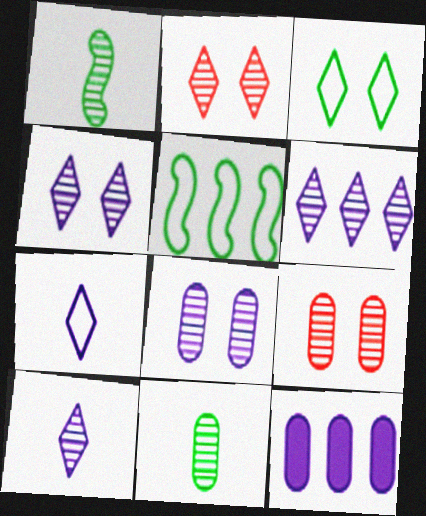[[1, 6, 9], 
[4, 6, 10]]